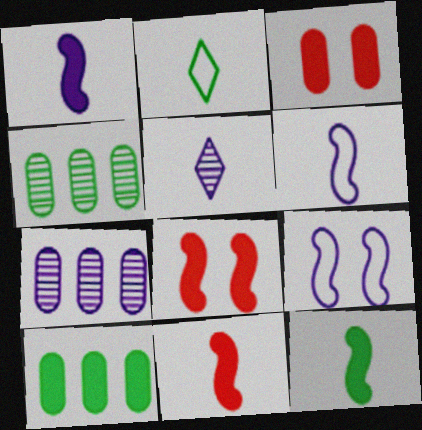[[1, 11, 12], 
[2, 7, 8]]